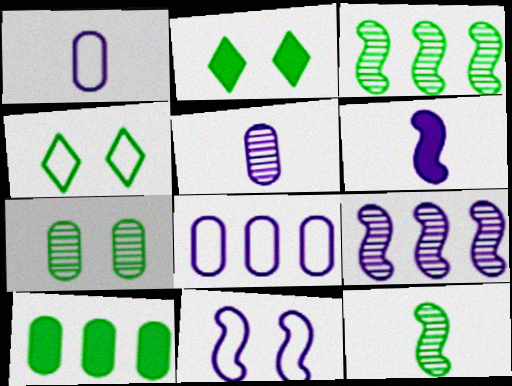[[4, 10, 12], 
[6, 9, 11]]